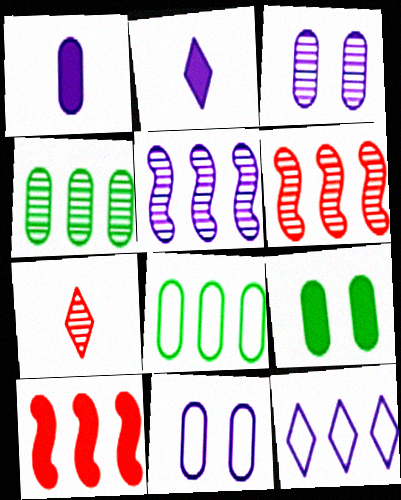[[2, 5, 11], 
[2, 9, 10], 
[4, 10, 12]]